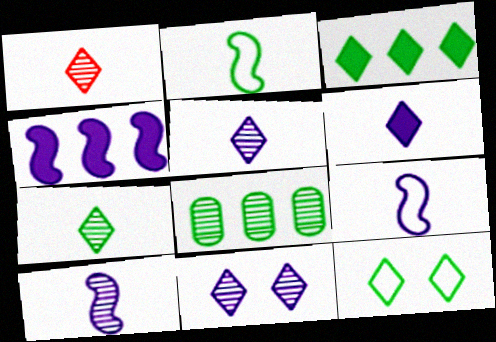[[1, 5, 7], 
[3, 7, 12]]